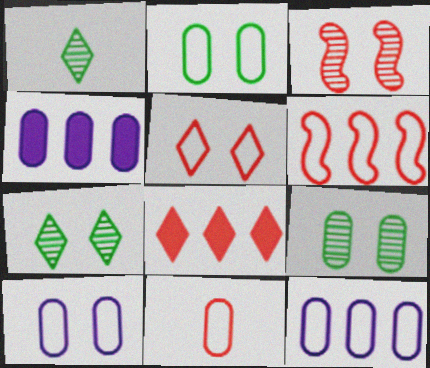[[2, 11, 12], 
[3, 8, 11], 
[4, 9, 11], 
[5, 6, 11]]